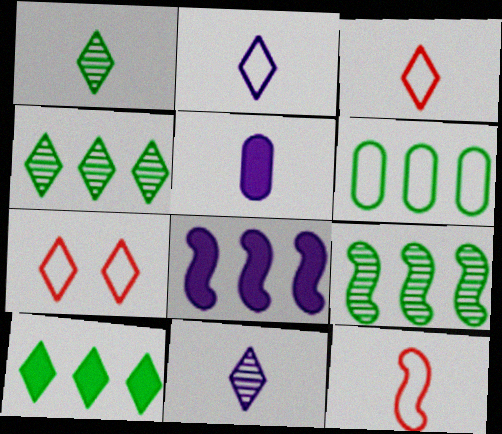[[1, 5, 12], 
[5, 7, 9], 
[6, 9, 10], 
[7, 10, 11]]